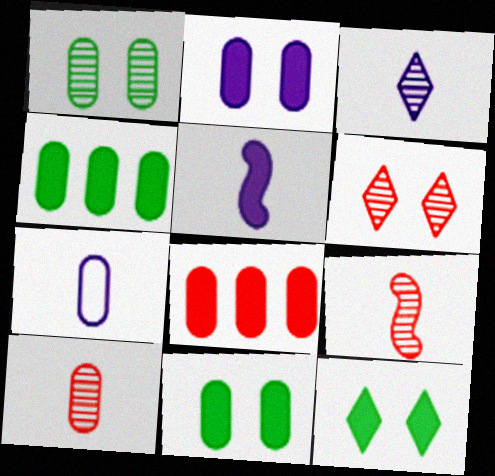[[1, 7, 8], 
[3, 5, 7], 
[5, 8, 12]]